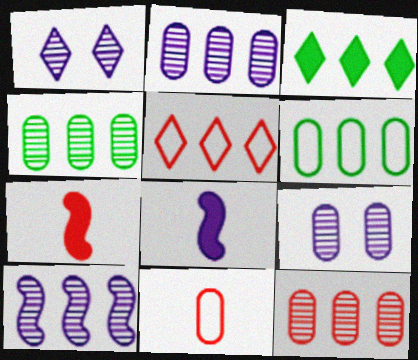[[1, 6, 7], 
[2, 4, 12]]